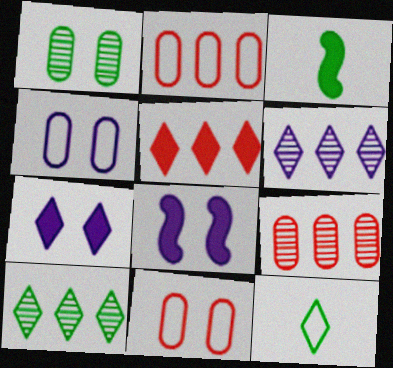[[3, 6, 11], 
[8, 9, 12]]